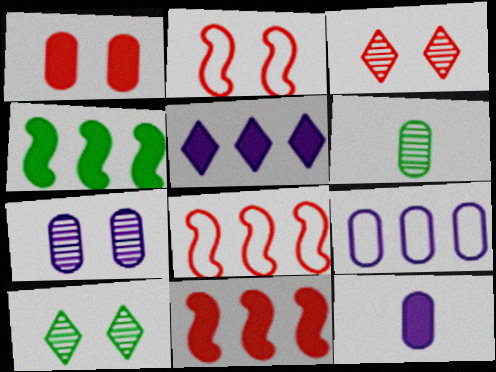[[1, 2, 3], 
[1, 6, 9], 
[2, 5, 6], 
[7, 9, 12], 
[8, 10, 12]]